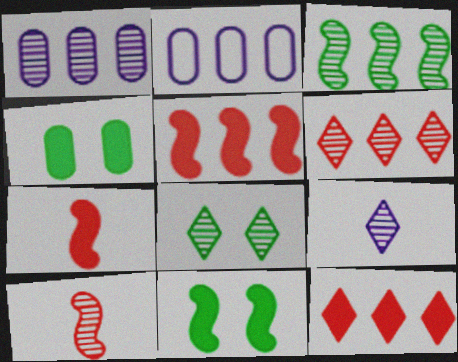[[1, 3, 6], 
[1, 8, 10], 
[2, 3, 12], 
[2, 7, 8], 
[6, 8, 9]]